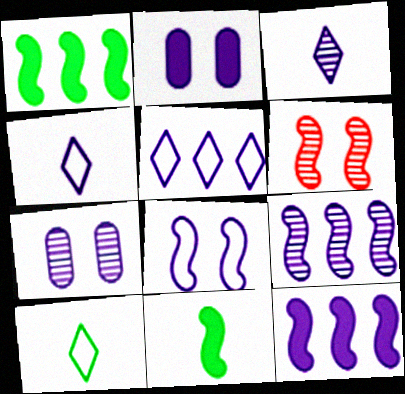[[2, 4, 9], 
[3, 7, 9], 
[4, 7, 12]]